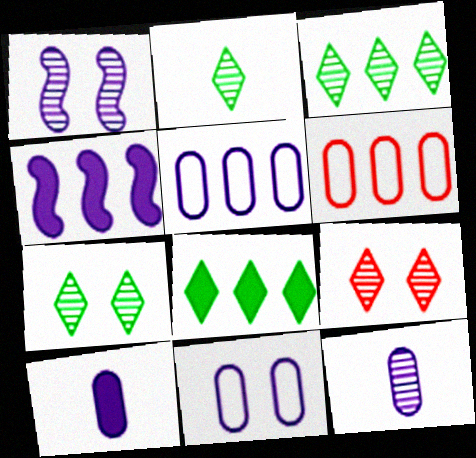[[2, 3, 7], 
[3, 4, 6]]